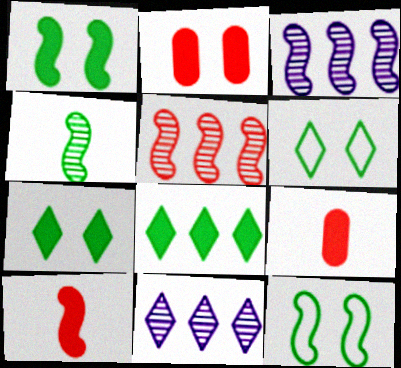[[3, 6, 9], 
[3, 10, 12], 
[9, 11, 12]]